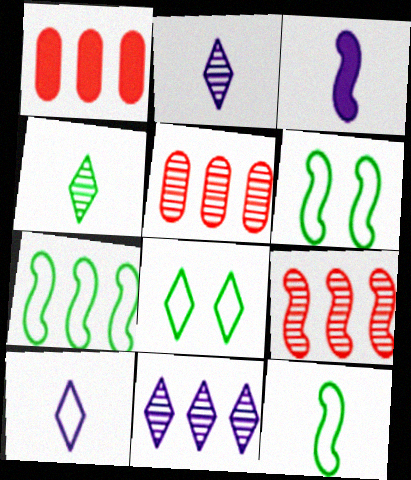[[1, 2, 6], 
[1, 7, 11], 
[3, 5, 8], 
[3, 6, 9], 
[6, 7, 12]]